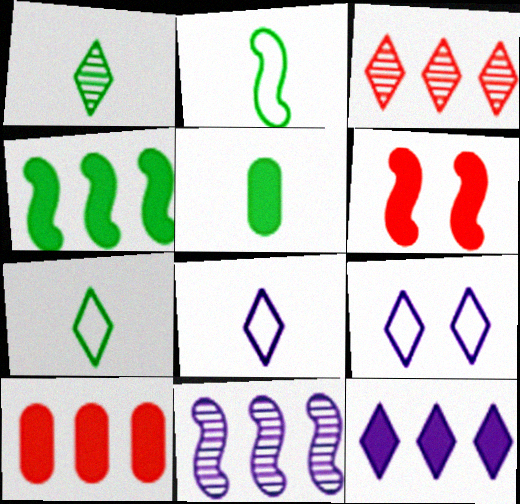[[1, 2, 5], 
[2, 6, 11], 
[4, 10, 12], 
[5, 6, 12]]